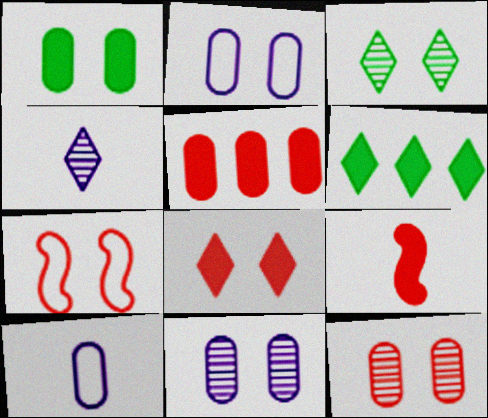[[1, 2, 12], 
[5, 8, 9], 
[7, 8, 12]]